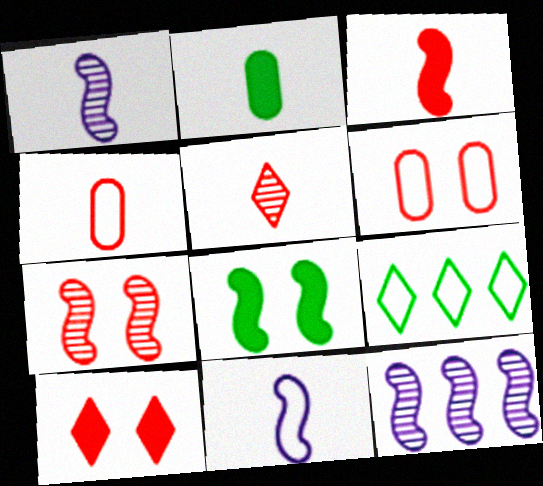[[2, 5, 11], 
[3, 4, 5], 
[6, 7, 10], 
[6, 9, 11]]